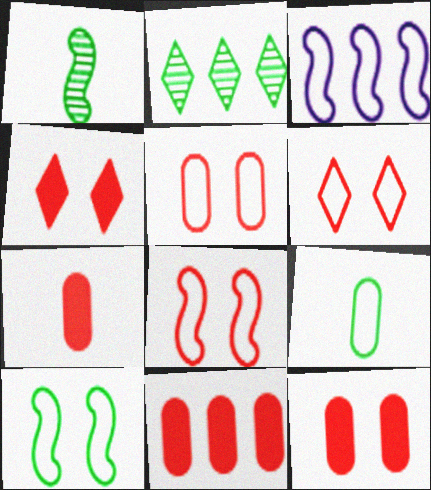[[2, 3, 11], 
[3, 6, 9], 
[5, 6, 8], 
[7, 11, 12]]